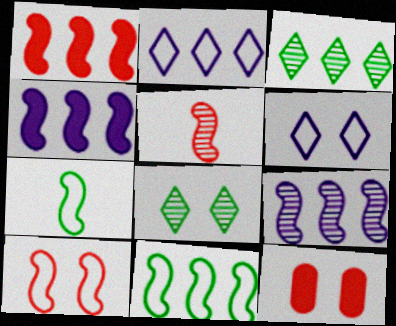[[1, 5, 10], 
[1, 9, 11]]